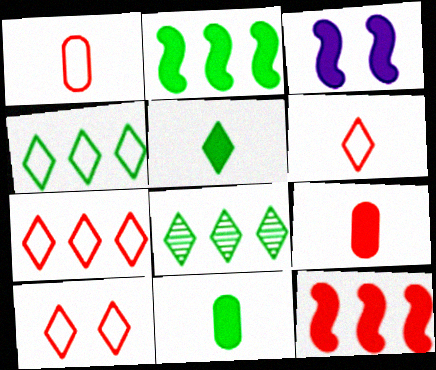[[1, 3, 8], 
[6, 7, 10]]